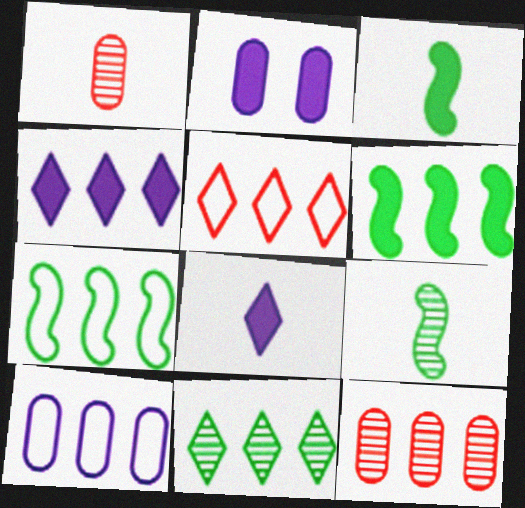[[2, 5, 9], 
[4, 5, 11], 
[4, 7, 12], 
[5, 7, 10]]